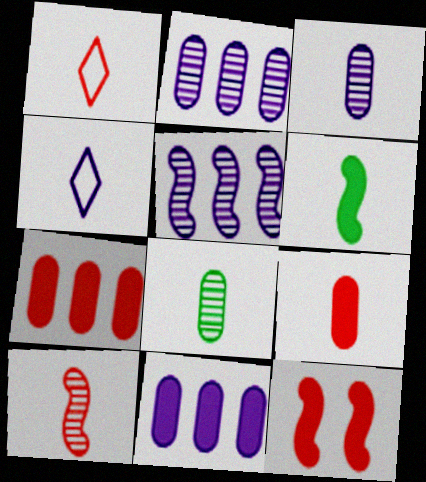[[1, 3, 6], 
[1, 9, 10]]